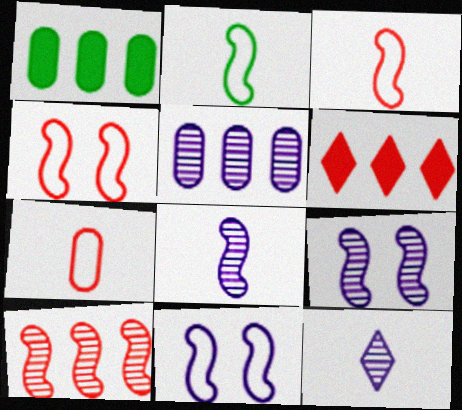[[1, 4, 12], 
[5, 9, 12]]